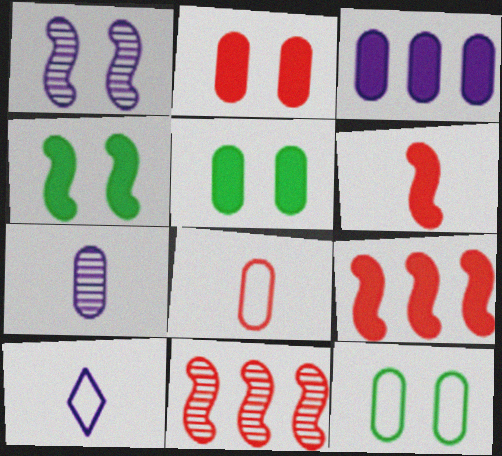[[1, 3, 10], 
[5, 10, 11]]